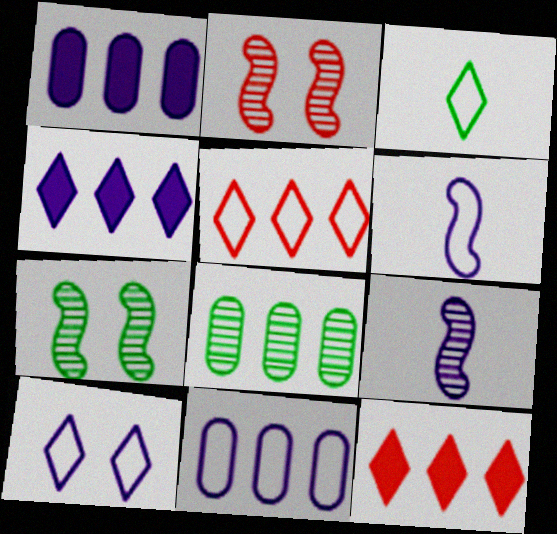[[1, 2, 3], 
[1, 9, 10], 
[3, 5, 10], 
[6, 10, 11]]